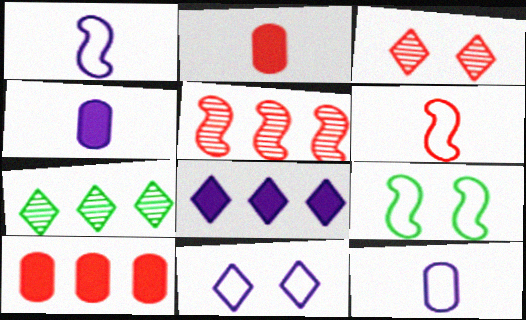[[3, 6, 10]]